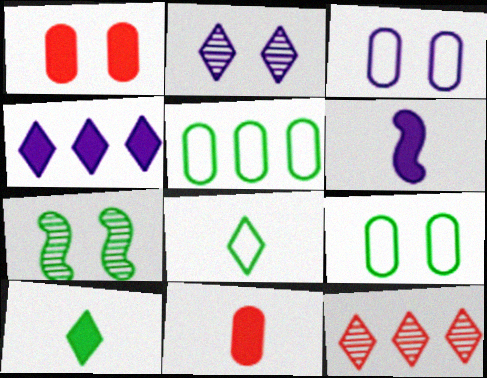[[5, 7, 10], 
[6, 9, 12], 
[6, 10, 11]]